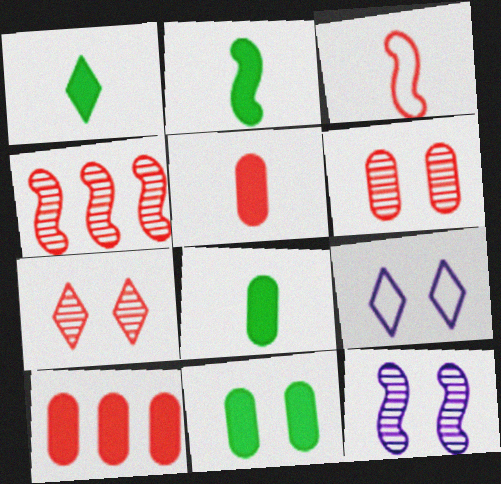[[1, 2, 8], 
[3, 7, 10], 
[4, 8, 9]]